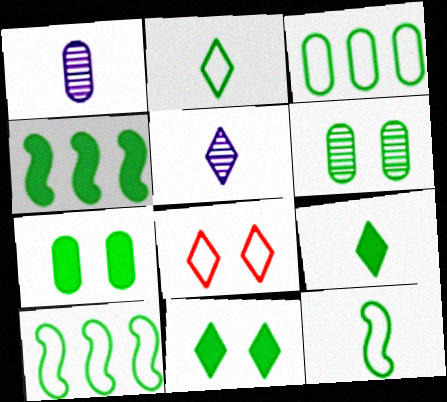[[1, 4, 8], 
[2, 4, 6], 
[4, 7, 9], 
[6, 9, 10]]